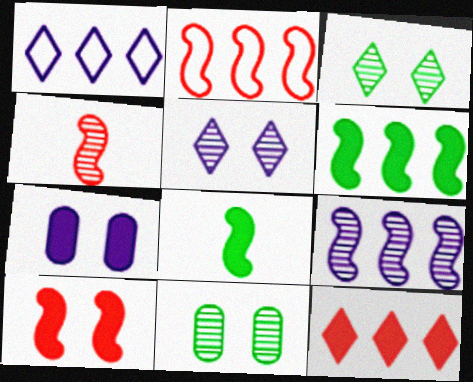[[2, 4, 10], 
[2, 6, 9], 
[7, 8, 12]]